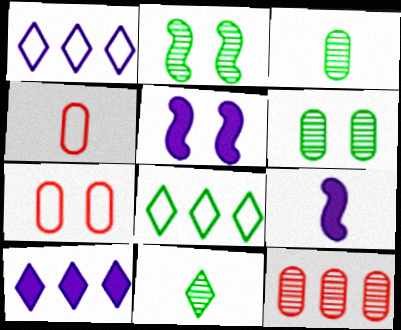[[2, 4, 10], 
[4, 9, 11]]